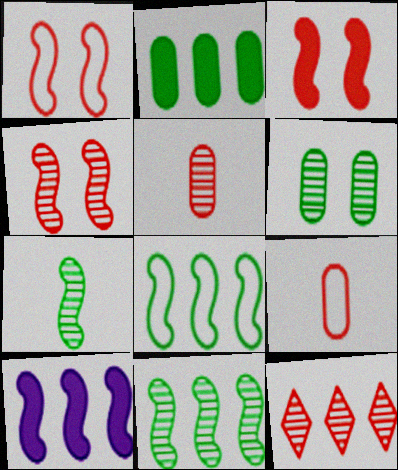[[1, 3, 4], 
[1, 7, 10], 
[3, 9, 12], 
[4, 5, 12]]